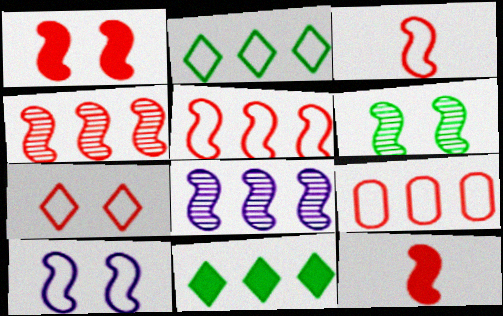[[1, 3, 4], 
[1, 6, 10], 
[3, 7, 9], 
[8, 9, 11]]